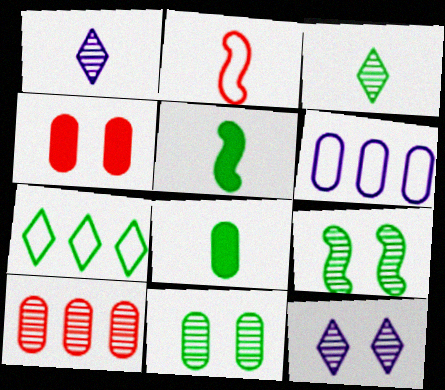[[1, 2, 8], 
[1, 9, 10], 
[5, 7, 11], 
[7, 8, 9]]